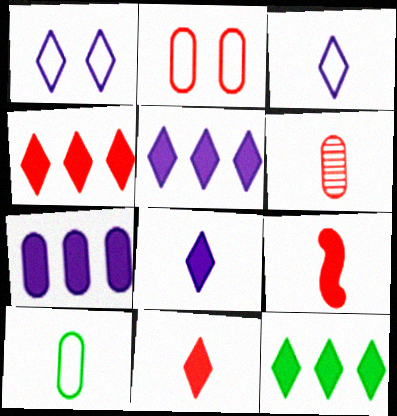[[4, 5, 12]]